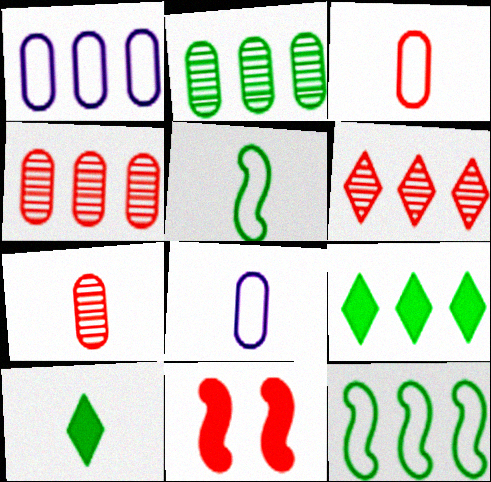[[2, 9, 12], 
[3, 6, 11]]